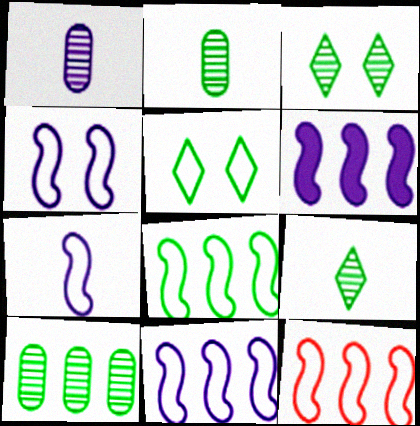[[4, 7, 11], 
[8, 11, 12]]